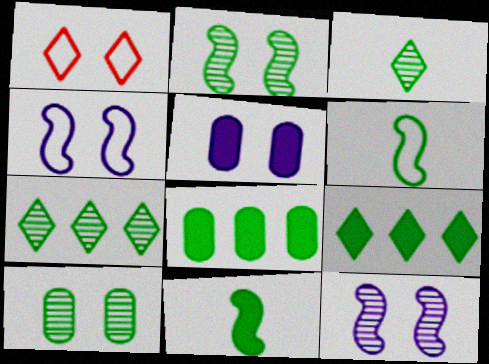[[1, 2, 5], 
[6, 9, 10]]